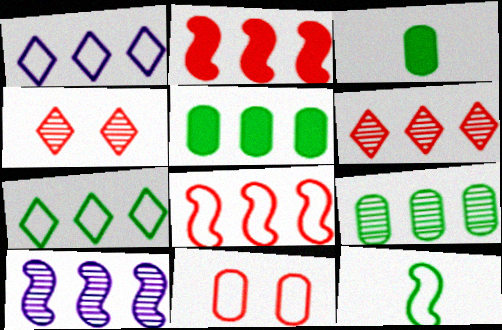[[1, 2, 9], 
[1, 11, 12], 
[6, 9, 10]]